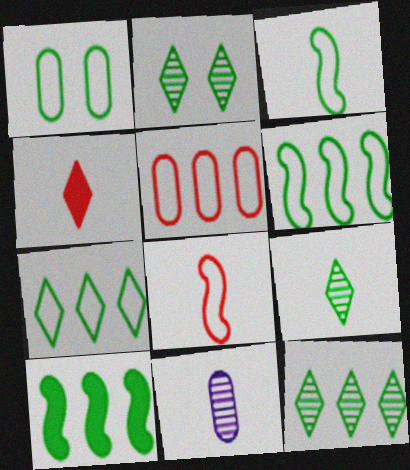[[1, 3, 7], 
[1, 9, 10], 
[2, 9, 12], 
[3, 4, 11]]